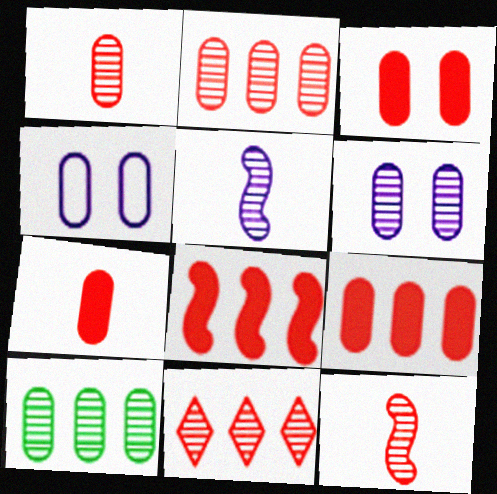[[1, 6, 10], 
[3, 7, 9], 
[4, 7, 10]]